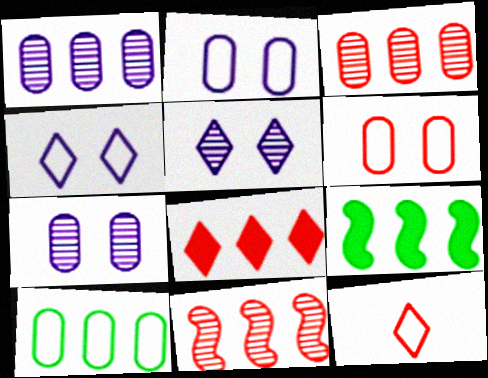[[7, 9, 12]]